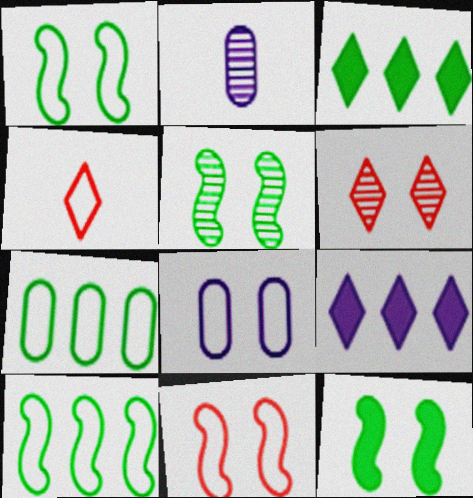[[1, 5, 12], 
[2, 3, 11], 
[4, 8, 10], 
[6, 8, 12]]